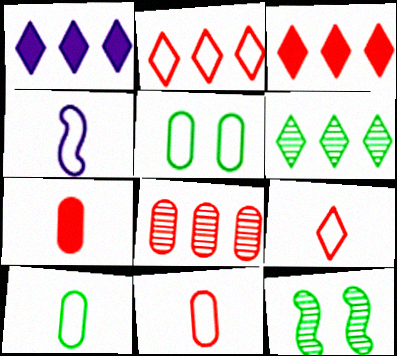[[1, 2, 6], 
[1, 11, 12], 
[2, 4, 5], 
[4, 9, 10]]